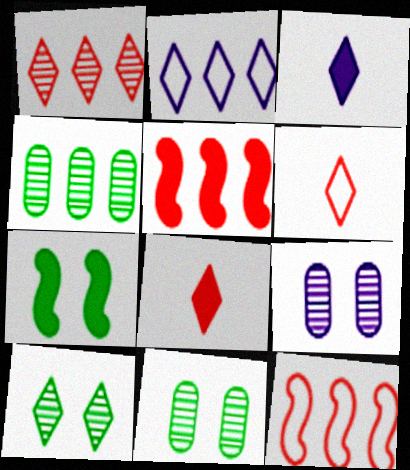[[2, 4, 5], 
[2, 8, 10], 
[3, 11, 12]]